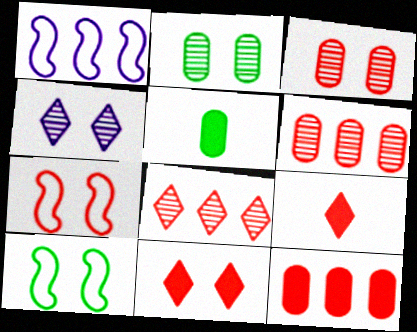[[1, 2, 9], 
[3, 7, 11], 
[6, 7, 9]]